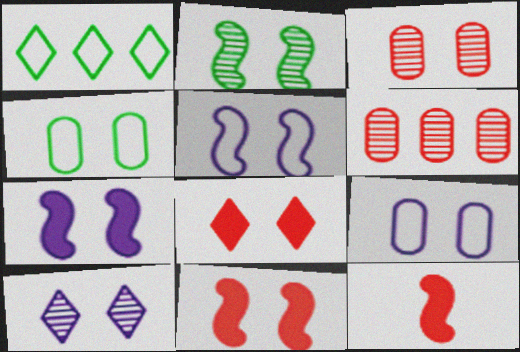[[2, 3, 10], 
[2, 5, 11], 
[2, 8, 9], 
[4, 10, 11], 
[7, 9, 10]]